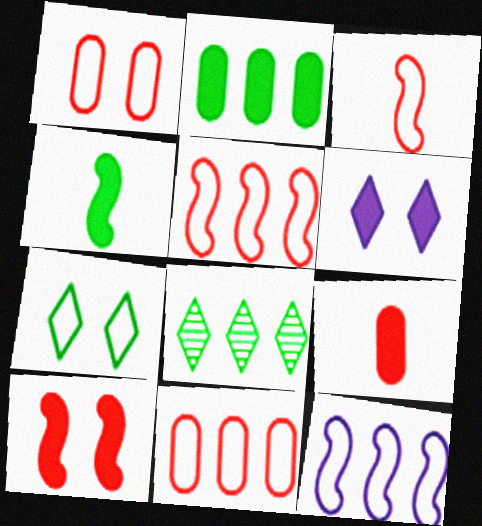[]